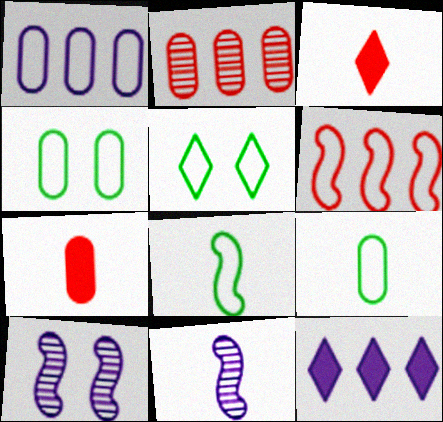[[3, 9, 11]]